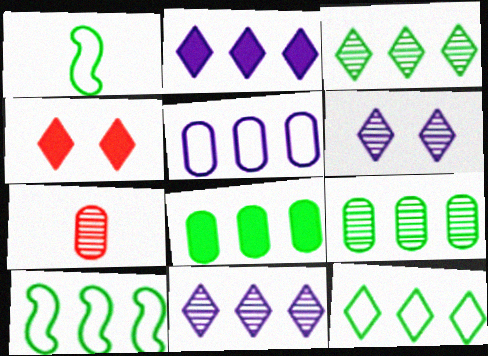[[3, 8, 10]]